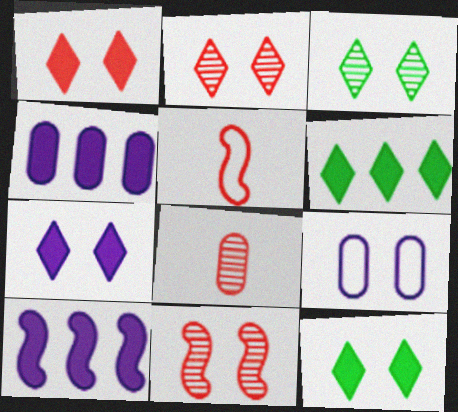[[1, 7, 12], 
[3, 4, 5], 
[9, 11, 12]]